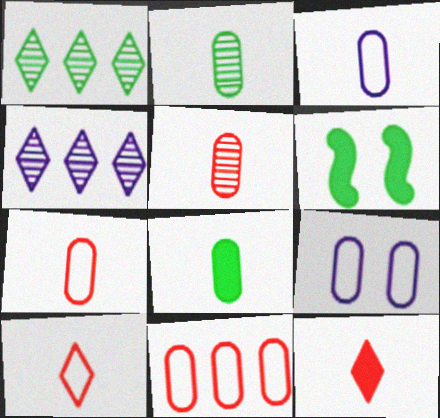[[3, 5, 8], 
[4, 6, 7]]